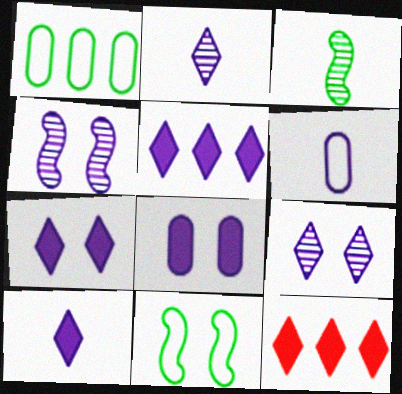[[4, 5, 6], 
[5, 7, 10]]